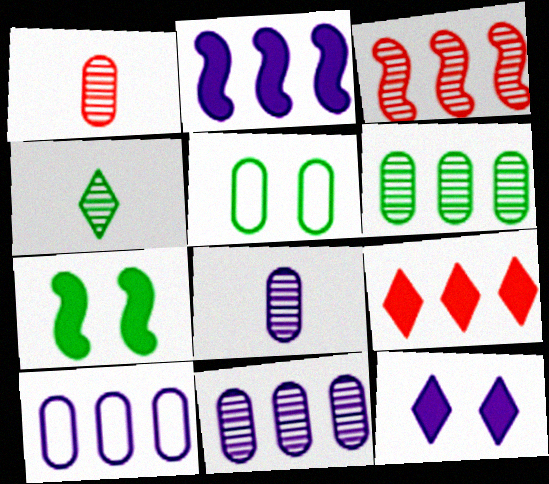[]